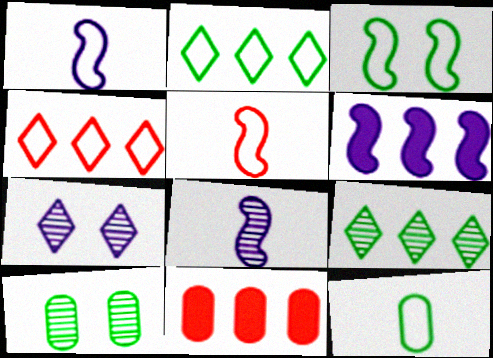[[2, 3, 12]]